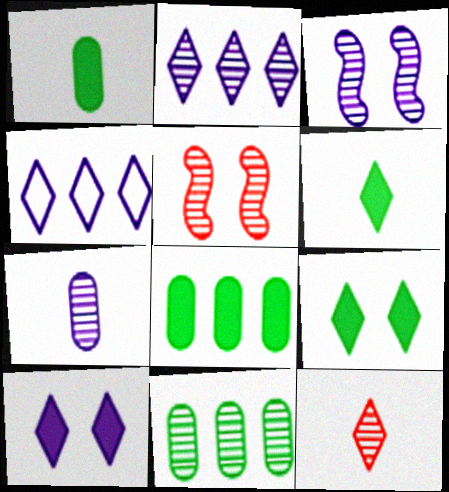[[1, 4, 5], 
[2, 3, 7], 
[3, 11, 12], 
[4, 9, 12]]